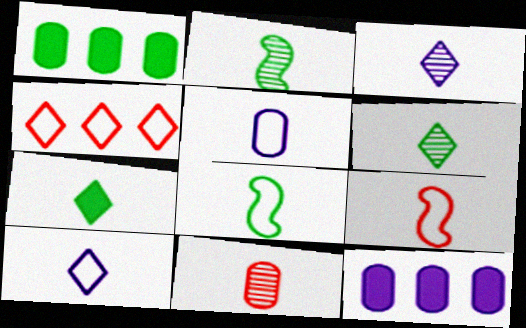[[2, 3, 11]]